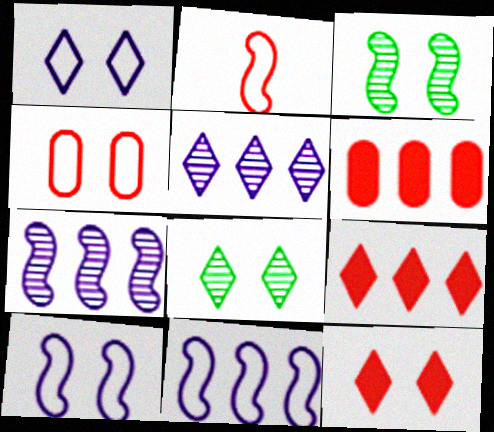[[1, 8, 12]]